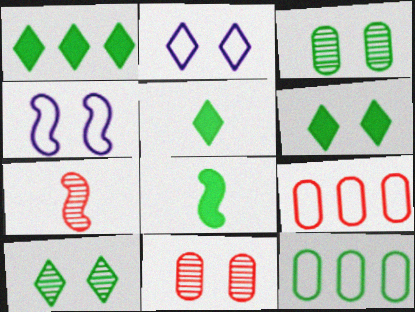[[1, 5, 6], 
[4, 6, 11], 
[8, 10, 12]]